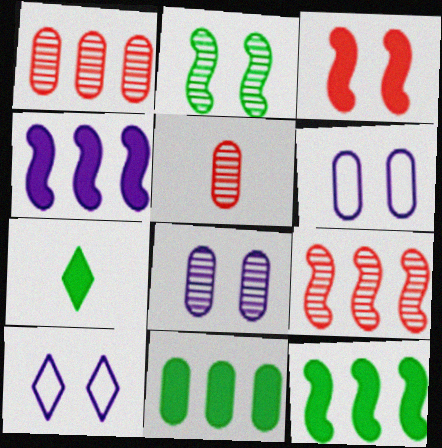[[5, 6, 11], 
[5, 10, 12], 
[6, 7, 9]]